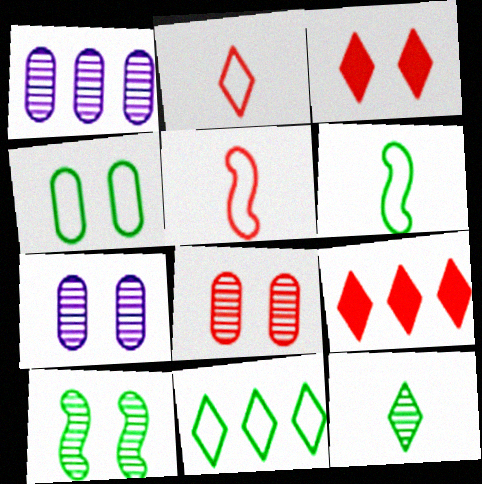[[1, 3, 6], 
[4, 6, 11], 
[5, 8, 9], 
[6, 7, 9]]